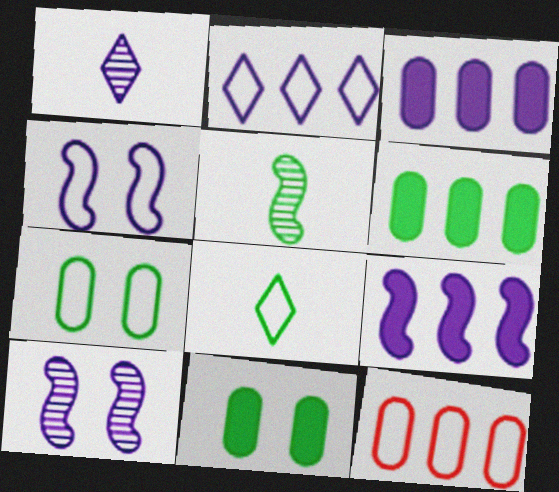[[1, 3, 4], 
[4, 8, 12]]